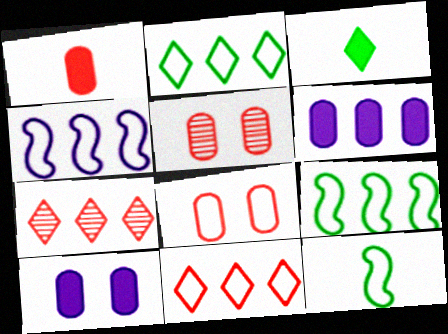[[3, 4, 5], 
[6, 7, 9], 
[7, 10, 12]]